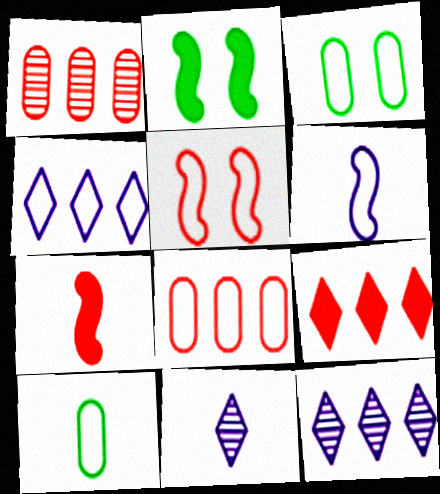[[2, 8, 11], 
[3, 7, 12], 
[4, 5, 10], 
[7, 10, 11]]